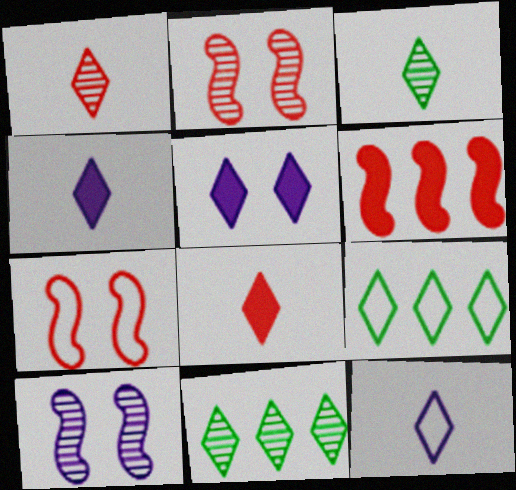[[1, 5, 9], 
[3, 8, 12]]